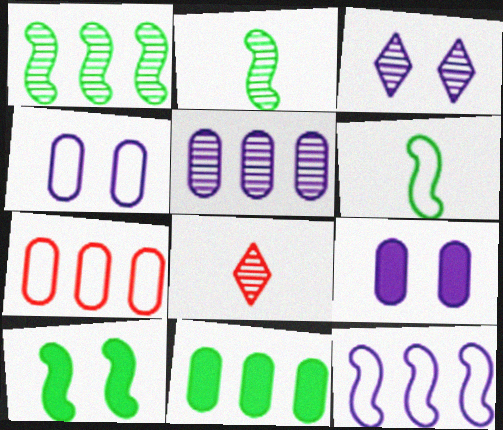[[1, 6, 10], 
[5, 7, 11]]